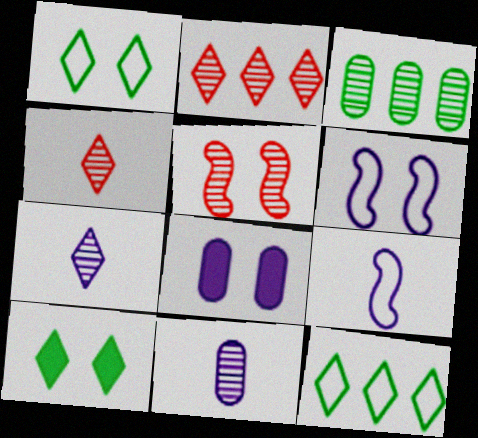[[1, 5, 8], 
[3, 5, 7]]